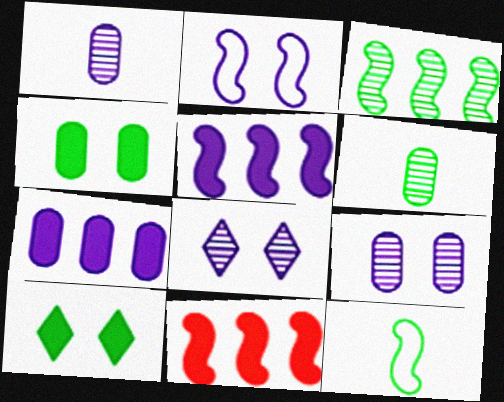[]